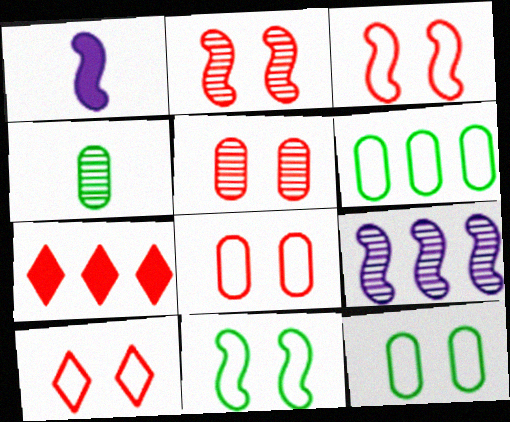[[3, 8, 10], 
[6, 7, 9]]